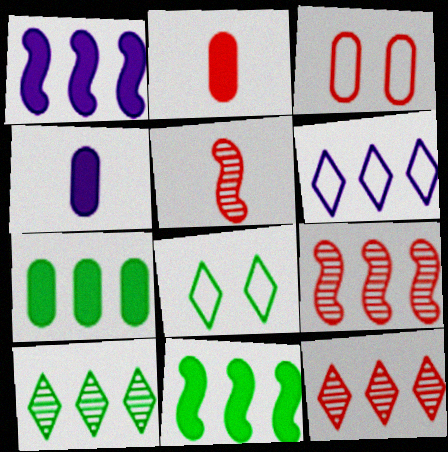[[4, 8, 9], 
[6, 7, 9]]